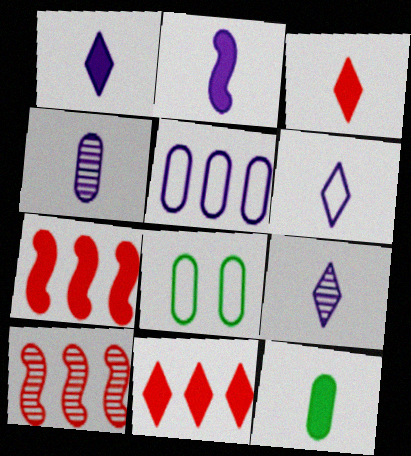[[1, 6, 9], 
[1, 8, 10], 
[2, 3, 12], 
[2, 4, 6], 
[7, 8, 9]]